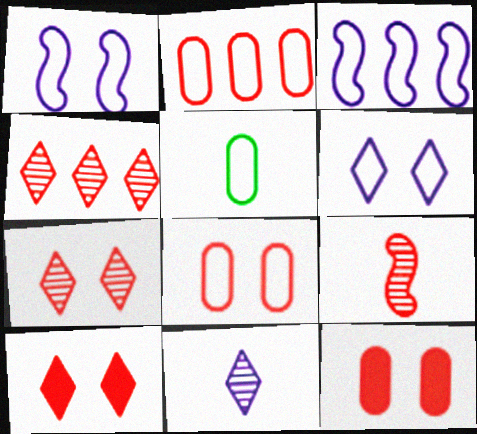[[2, 9, 10]]